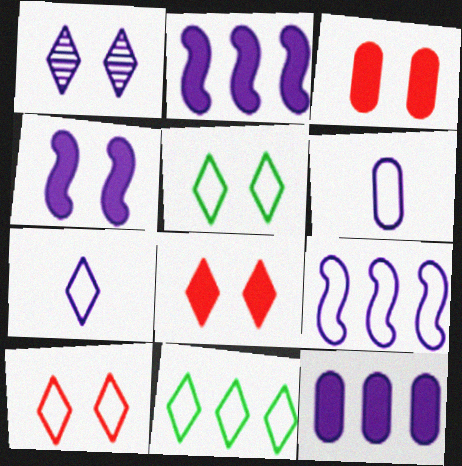[[1, 2, 6], 
[1, 5, 8], 
[7, 10, 11]]